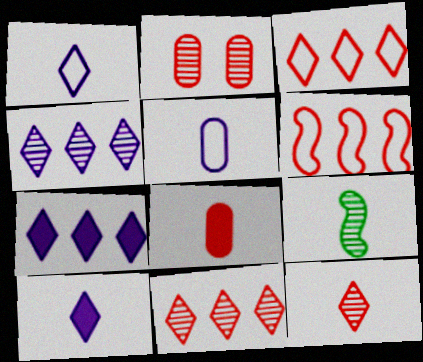[[1, 8, 9], 
[2, 4, 9]]